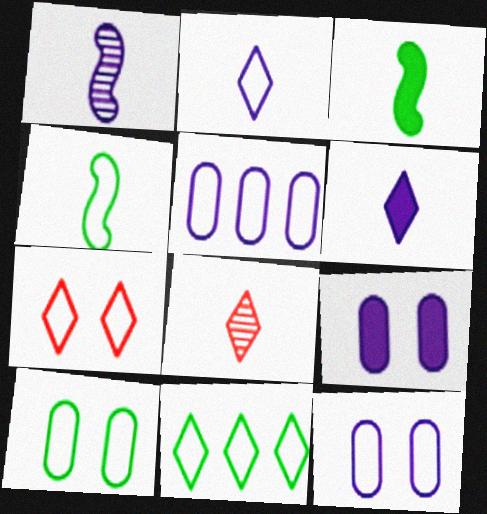[[2, 7, 11], 
[4, 5, 7], 
[4, 10, 11]]